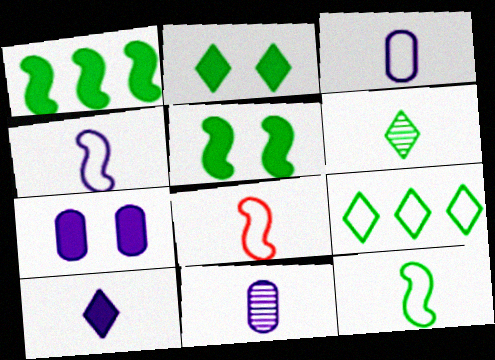[[2, 6, 9], 
[4, 8, 12], 
[4, 10, 11]]